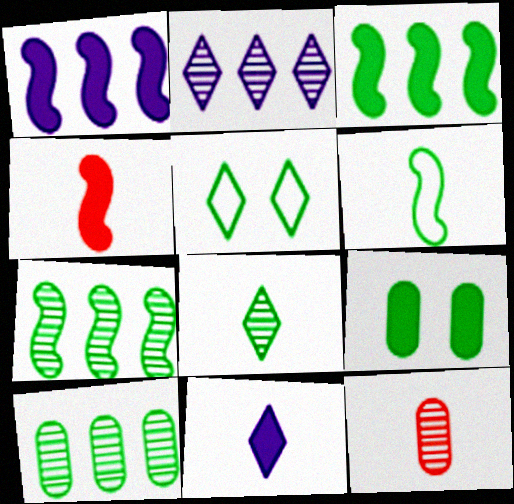[[1, 5, 12], 
[6, 11, 12]]